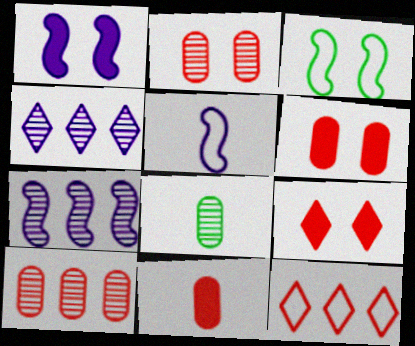[[1, 5, 7], 
[1, 8, 12], 
[3, 4, 11]]